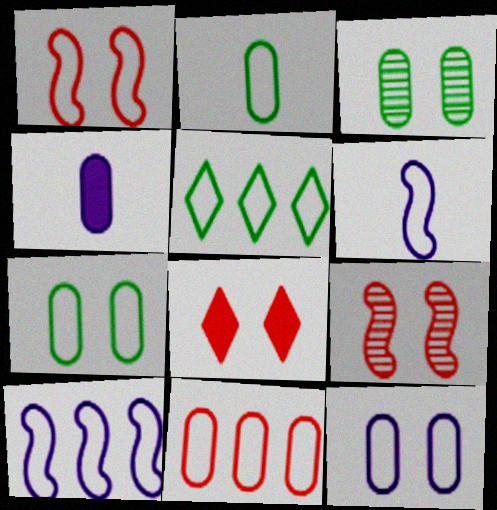[[2, 11, 12], 
[3, 4, 11], 
[4, 5, 9], 
[5, 10, 11]]